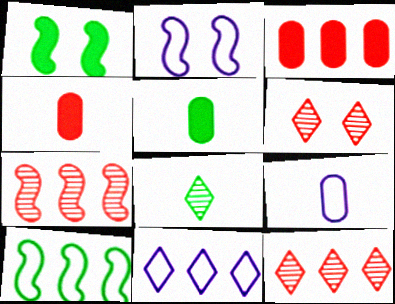[[1, 9, 12], 
[2, 3, 8], 
[2, 5, 12], 
[2, 9, 11]]